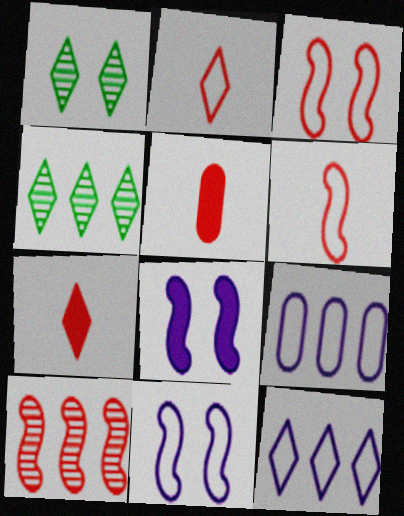[[1, 7, 12], 
[4, 5, 11]]